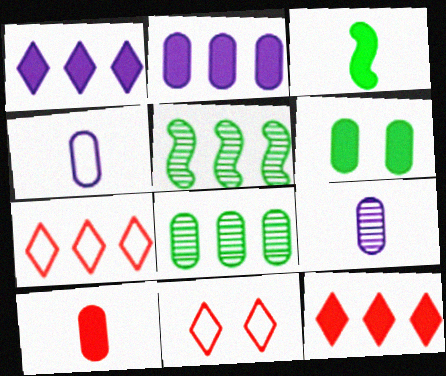[[2, 5, 7], 
[2, 6, 10]]